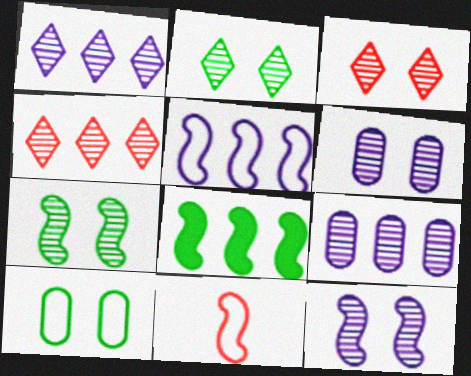[[3, 6, 7], 
[8, 11, 12]]